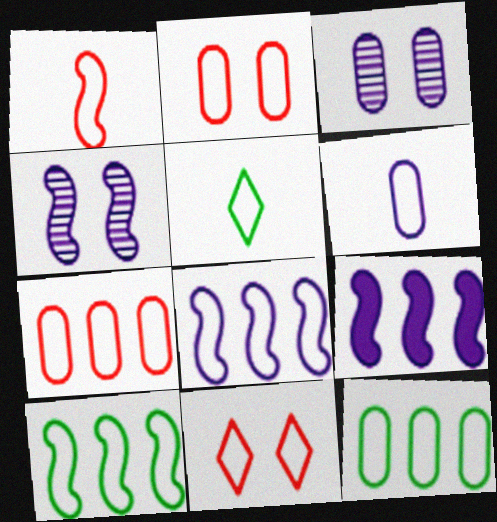[[1, 5, 6], 
[1, 7, 11], 
[2, 5, 8], 
[2, 6, 12], 
[6, 10, 11]]